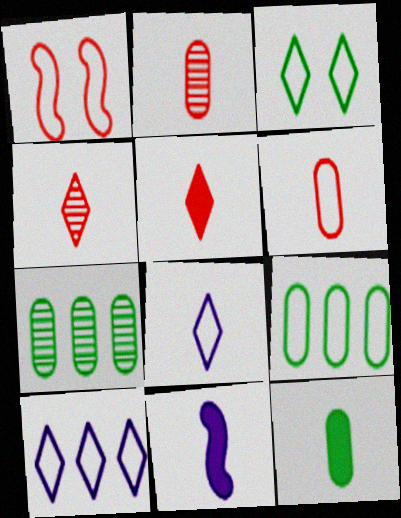[[1, 8, 9], 
[5, 11, 12]]